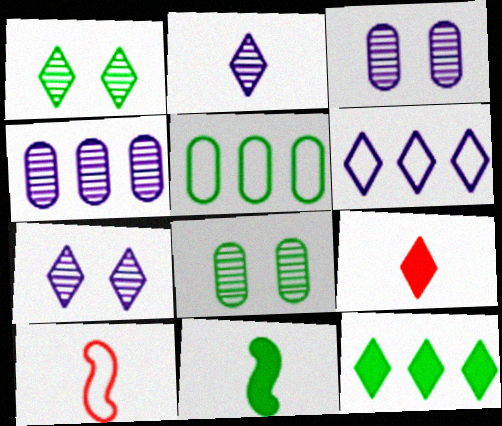[[1, 5, 11], 
[1, 6, 9], 
[3, 10, 12]]